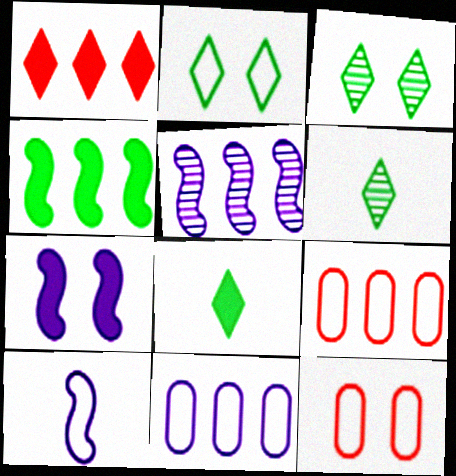[[2, 9, 10], 
[3, 7, 12], 
[5, 7, 10], 
[5, 8, 12], 
[6, 7, 9]]